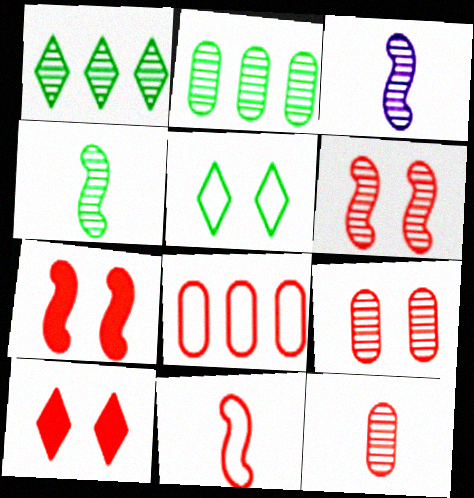[[1, 3, 9]]